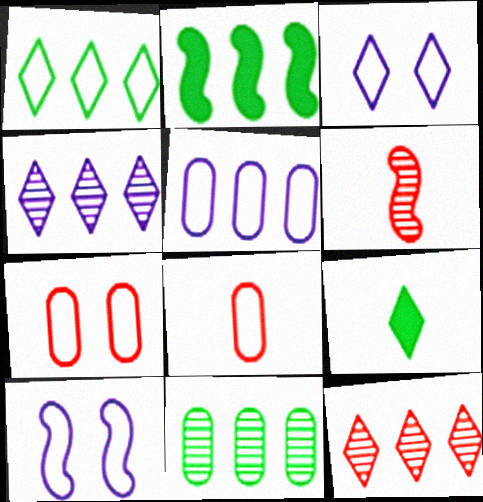[[1, 2, 11], 
[1, 8, 10], 
[2, 5, 12], 
[2, 6, 10], 
[3, 9, 12]]